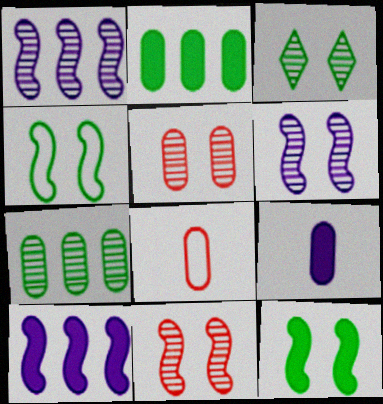[[3, 5, 6], 
[3, 8, 10]]